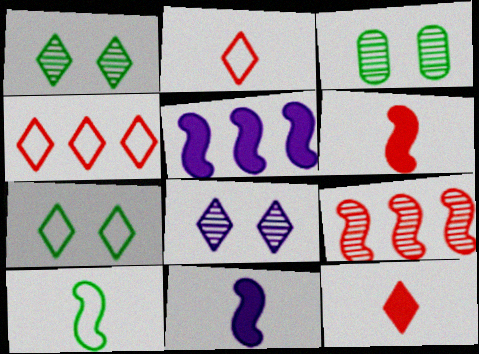[[2, 3, 5], 
[3, 4, 11]]